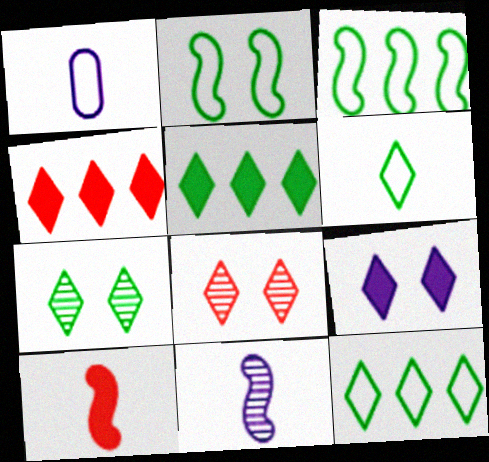[[5, 6, 7]]